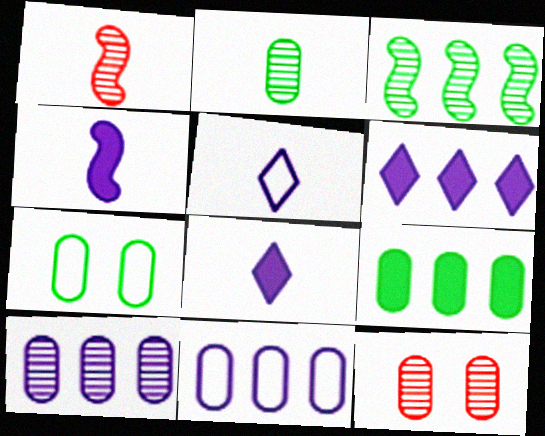[[1, 6, 7], 
[2, 7, 9], 
[2, 10, 12]]